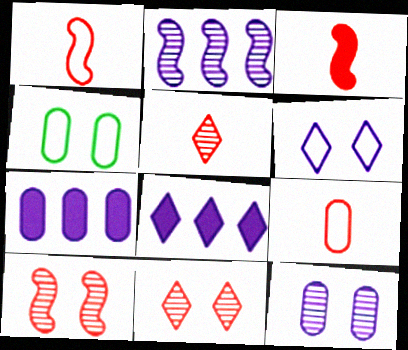[[3, 5, 9]]